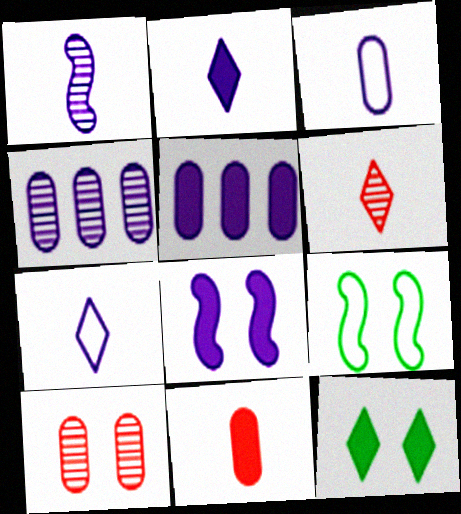[[1, 2, 3], 
[2, 5, 8], 
[4, 7, 8], 
[5, 6, 9]]